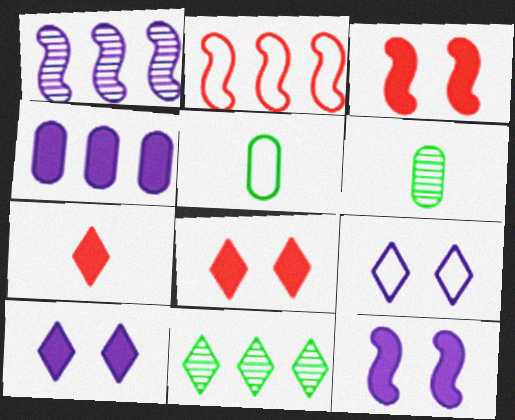[[1, 5, 8], 
[2, 4, 11], 
[2, 5, 9], 
[2, 6, 10], 
[7, 9, 11]]